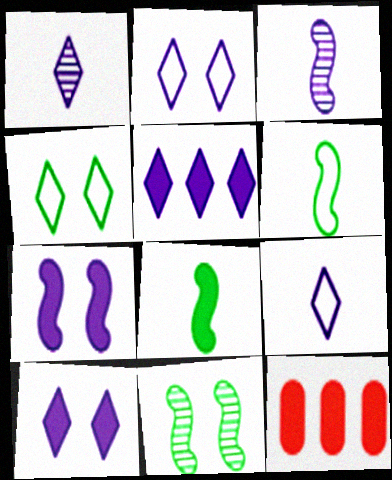[[1, 2, 5], 
[3, 4, 12], 
[8, 10, 12], 
[9, 11, 12]]